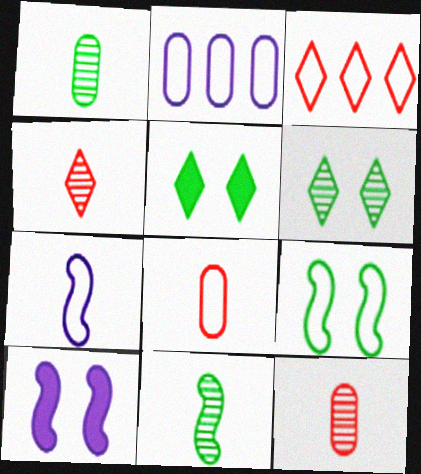[[1, 3, 10]]